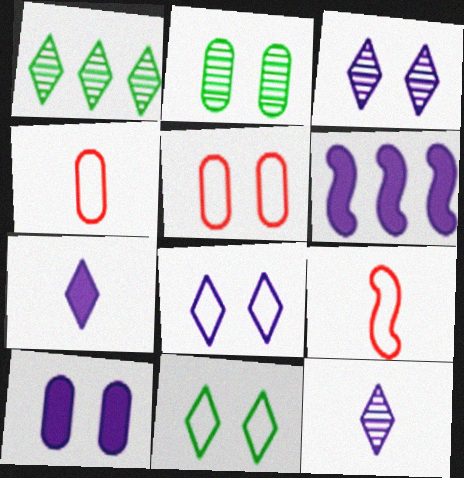[[1, 9, 10], 
[2, 5, 10], 
[6, 7, 10]]